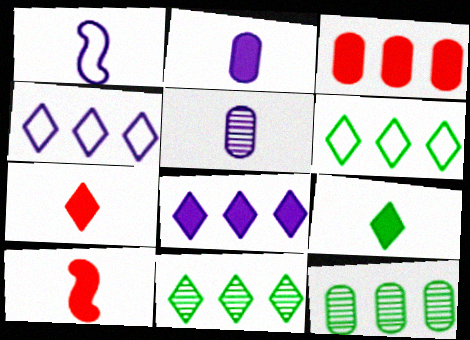[[2, 9, 10]]